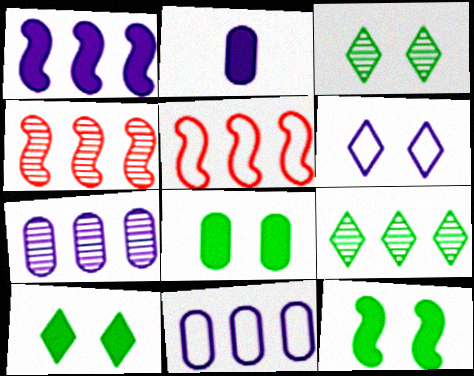[[2, 3, 5], 
[4, 7, 9], 
[8, 10, 12]]